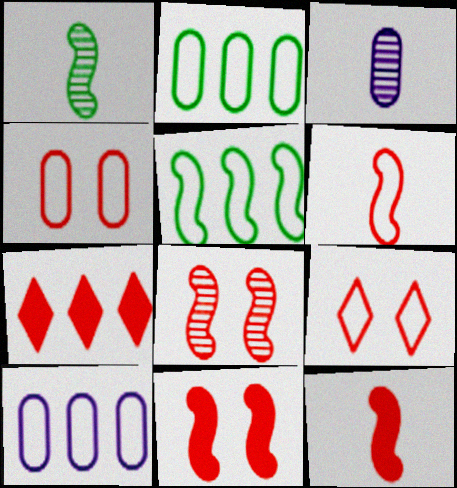[]